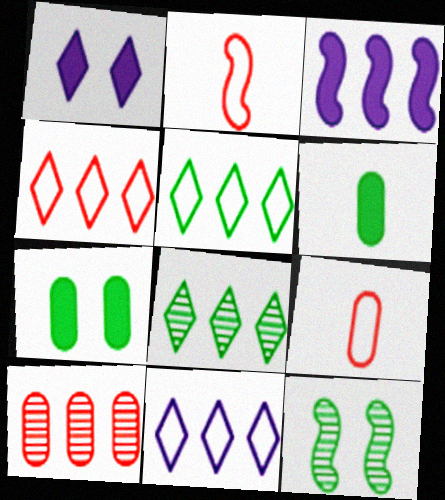[[2, 3, 12], 
[3, 5, 10], 
[4, 5, 11], 
[5, 6, 12]]